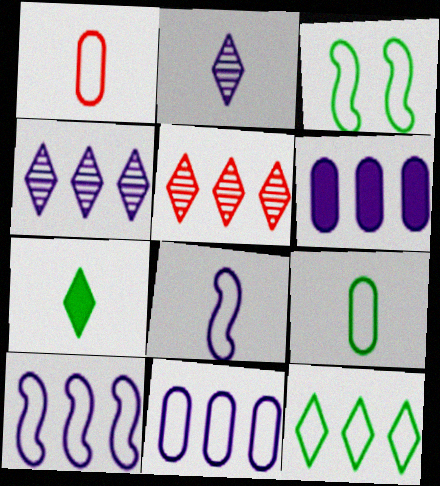[[3, 9, 12], 
[4, 6, 10]]